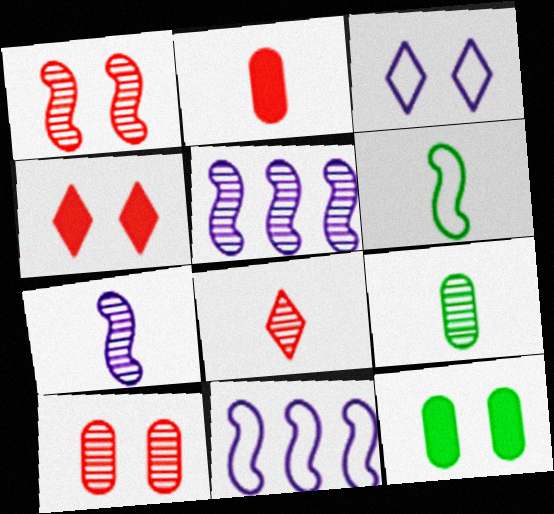[[1, 3, 12], 
[4, 9, 11], 
[7, 8, 9], 
[8, 11, 12]]